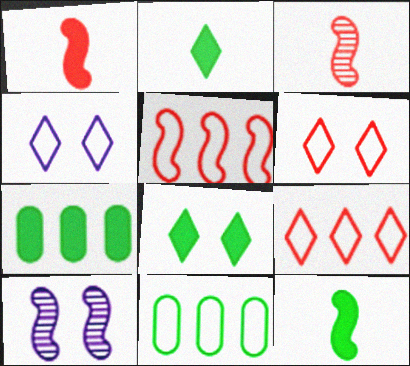[[3, 4, 7], 
[5, 10, 12], 
[7, 8, 12]]